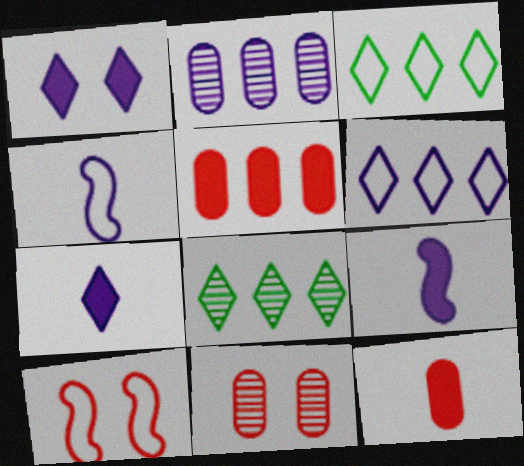[[1, 2, 4], 
[3, 9, 11]]